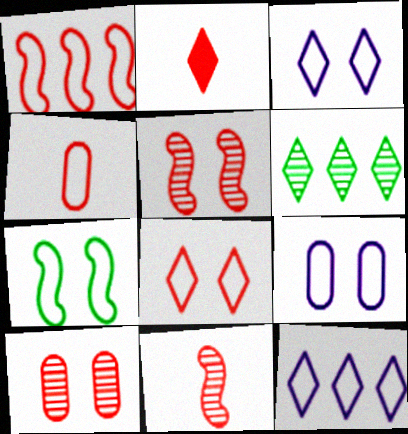[[1, 2, 10], 
[1, 4, 8], 
[2, 3, 6], 
[2, 4, 11], 
[4, 7, 12], 
[7, 8, 9]]